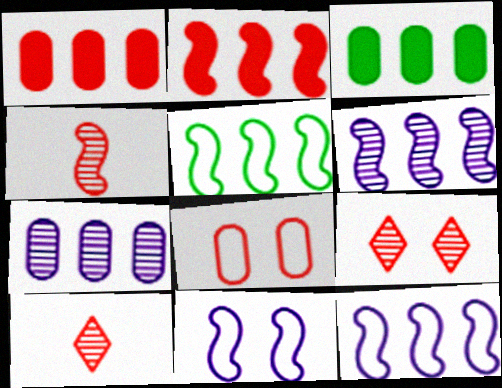[[2, 5, 6], 
[2, 8, 10], 
[3, 10, 11]]